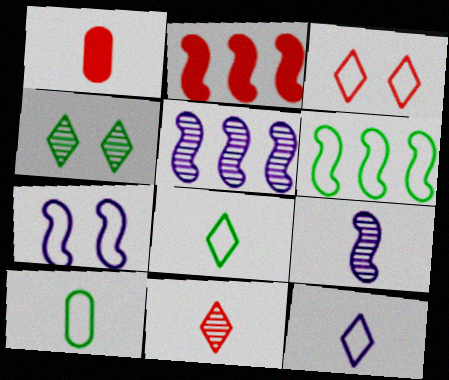[[1, 8, 9], 
[2, 5, 6]]